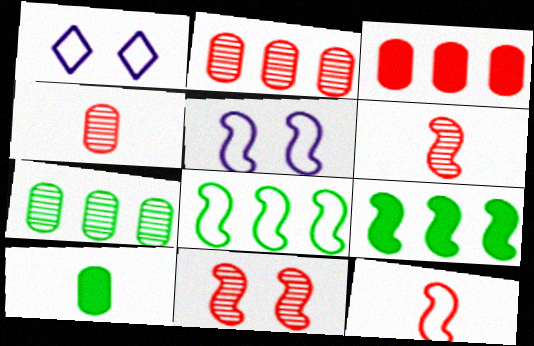[[1, 4, 9], 
[5, 6, 9], 
[5, 8, 12]]